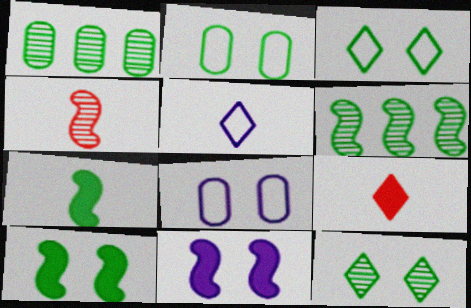[[1, 3, 7], 
[2, 10, 12], 
[6, 8, 9]]